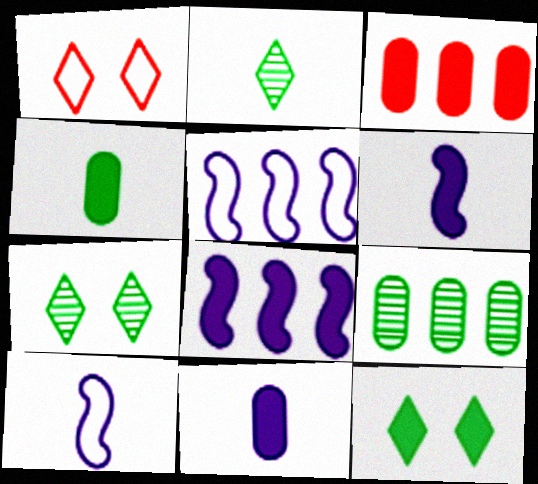[[1, 6, 9], 
[3, 6, 12], 
[3, 7, 10]]